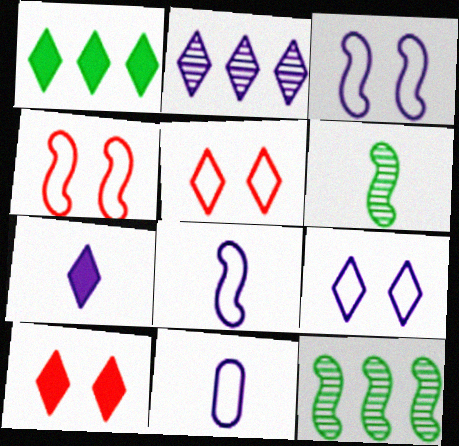[[1, 7, 10], 
[2, 7, 9], 
[10, 11, 12]]